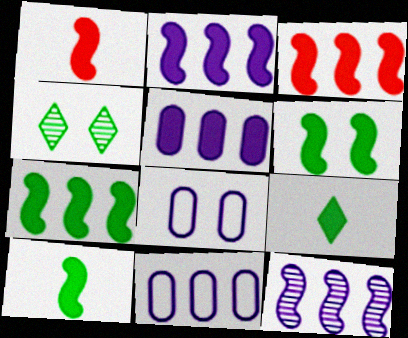[[1, 2, 6], 
[1, 4, 11], 
[2, 3, 7], 
[6, 7, 10]]